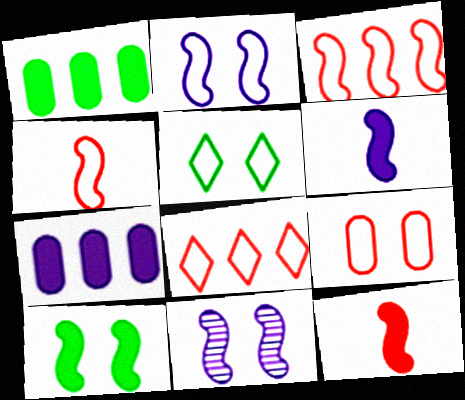[[2, 5, 9], 
[4, 8, 9]]